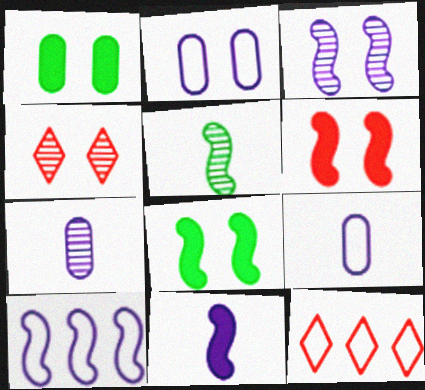[[2, 4, 8], 
[3, 10, 11], 
[5, 6, 10], 
[7, 8, 12]]